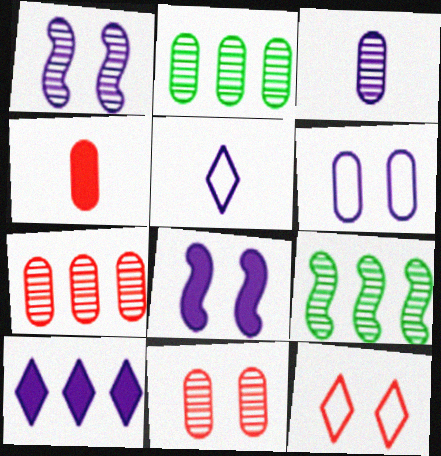[[2, 3, 11], 
[2, 4, 6]]